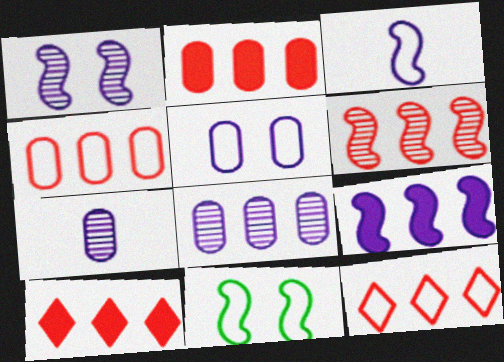[[1, 3, 9], 
[2, 6, 12], 
[4, 6, 10], 
[7, 10, 11]]